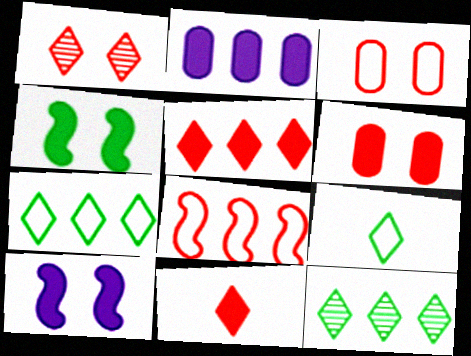[[2, 4, 11], 
[2, 8, 12]]